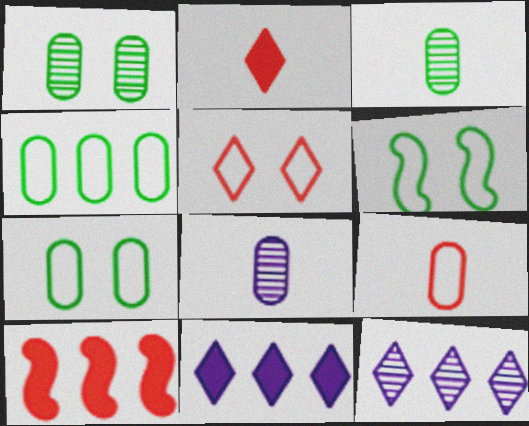[[4, 10, 12]]